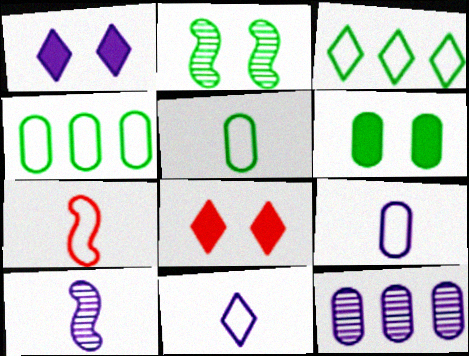[[4, 8, 10], 
[5, 7, 11]]